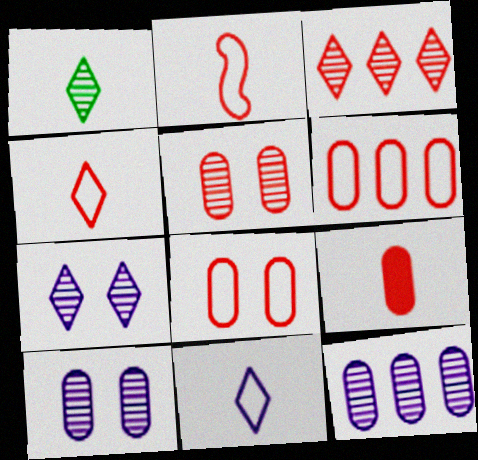[[1, 3, 7], 
[5, 6, 9]]